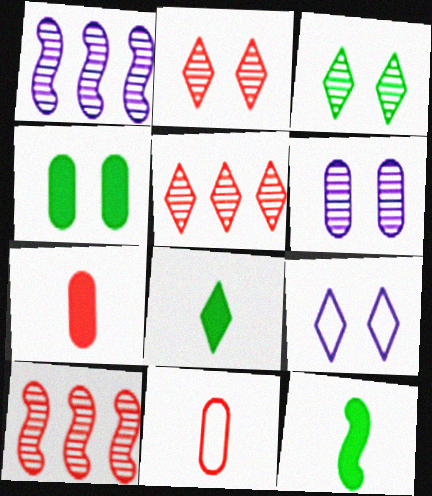[[5, 8, 9]]